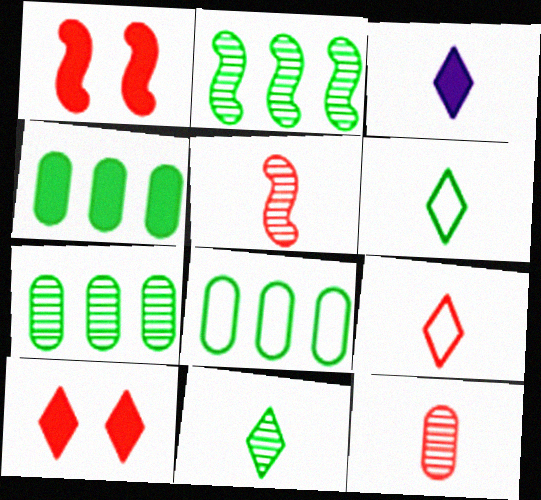[[1, 3, 4], 
[3, 9, 11], 
[4, 7, 8]]